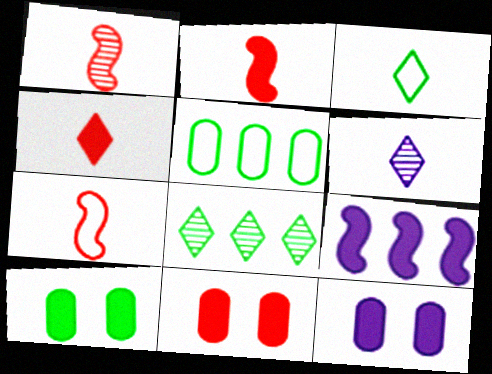[[1, 2, 7], 
[3, 4, 6], 
[4, 9, 10], 
[7, 8, 12], 
[10, 11, 12]]